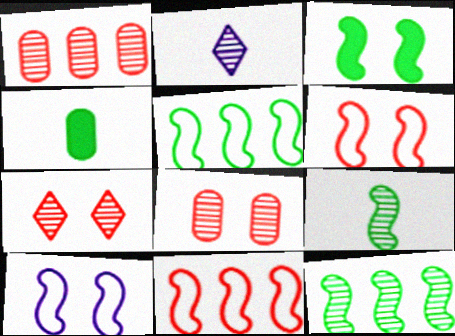[[2, 8, 12], 
[3, 5, 9]]